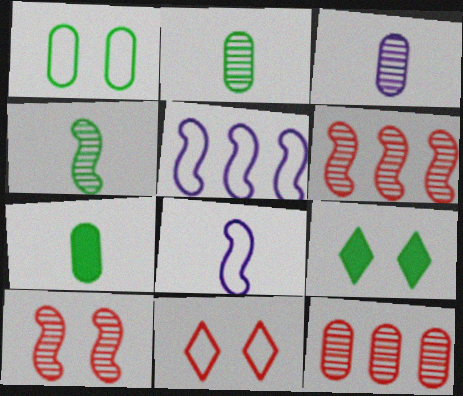[[8, 9, 12]]